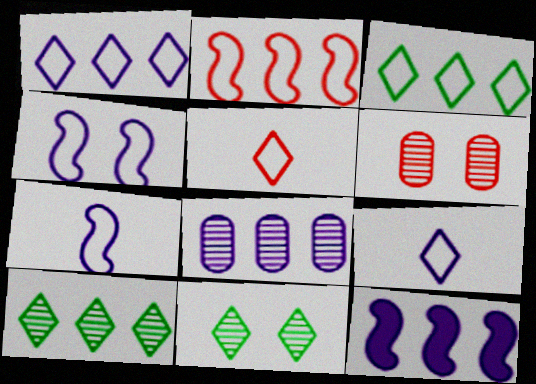[[1, 8, 12]]